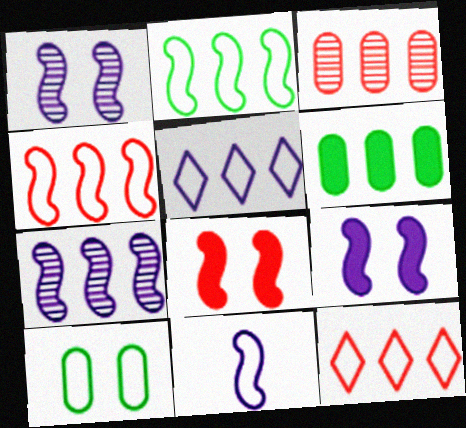[[6, 7, 12], 
[7, 9, 11], 
[10, 11, 12]]